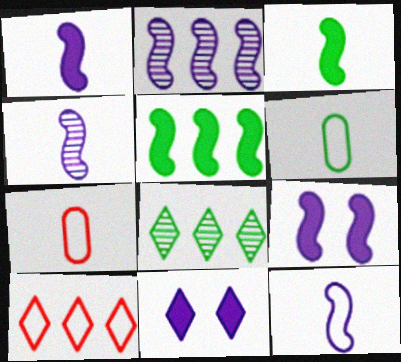[[1, 4, 12], 
[2, 9, 12], 
[7, 8, 9]]